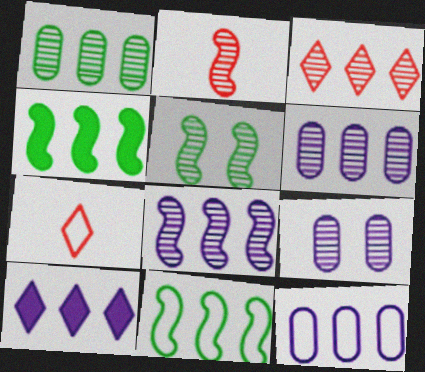[[1, 3, 8], 
[2, 5, 8], 
[3, 4, 12], 
[4, 7, 9], 
[8, 10, 12]]